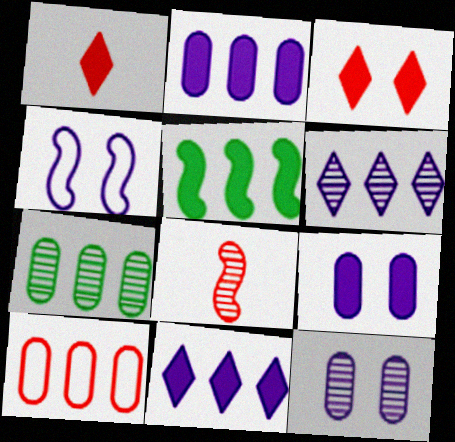[[1, 4, 7], 
[1, 5, 9], 
[2, 7, 10], 
[3, 8, 10], 
[4, 5, 8], 
[5, 6, 10]]